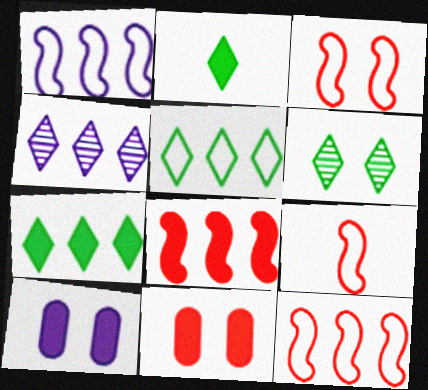[[2, 5, 6], 
[2, 8, 10], 
[3, 6, 10], 
[3, 9, 12]]